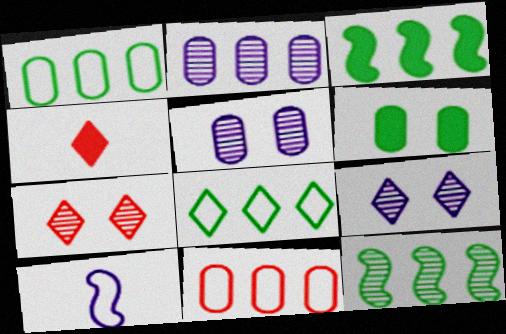[[4, 8, 9]]